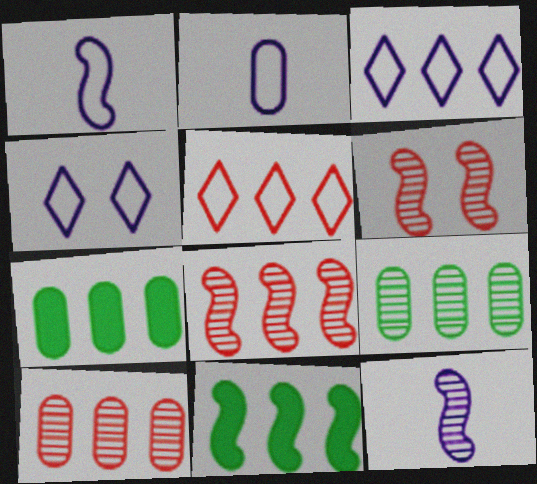[[1, 6, 11], 
[3, 7, 8], 
[3, 10, 11]]